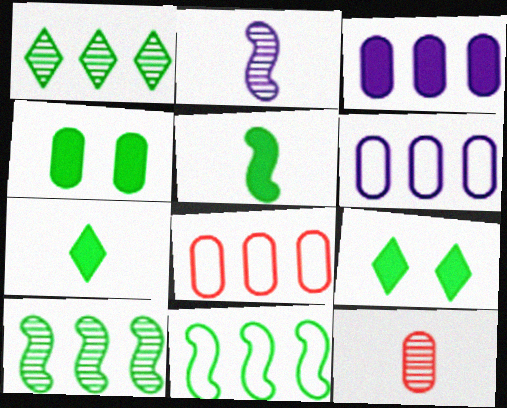[[2, 8, 9], 
[4, 6, 12]]